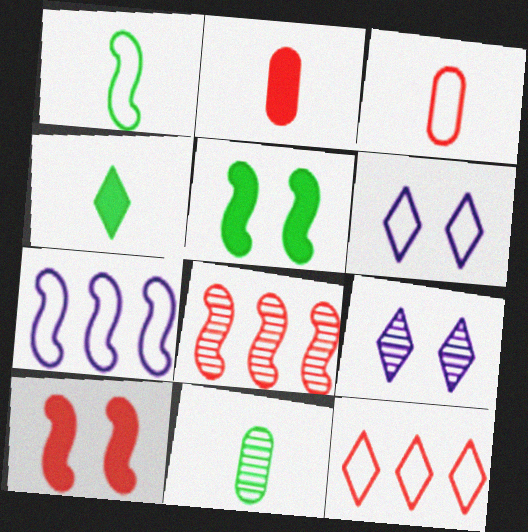[[1, 4, 11], 
[4, 9, 12], 
[8, 9, 11]]